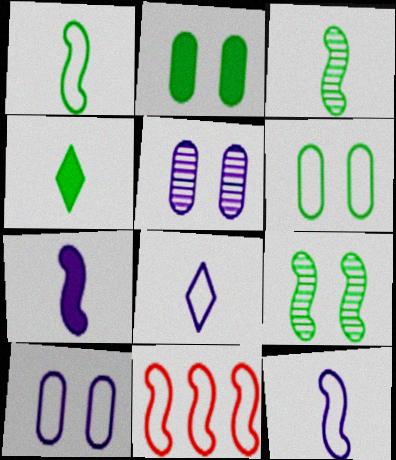[[4, 5, 11], 
[6, 8, 11], 
[7, 9, 11]]